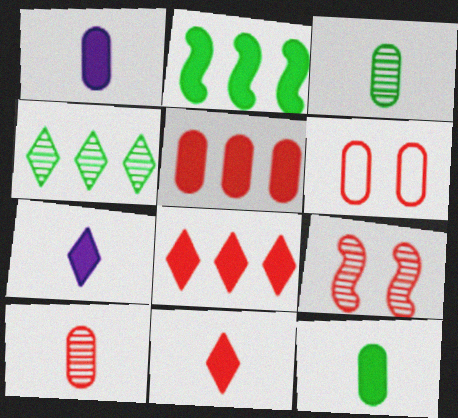[[5, 6, 10]]